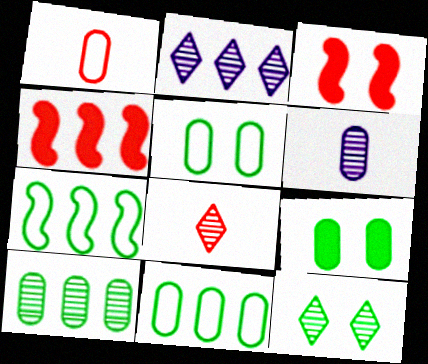[[2, 4, 11], 
[2, 8, 12]]